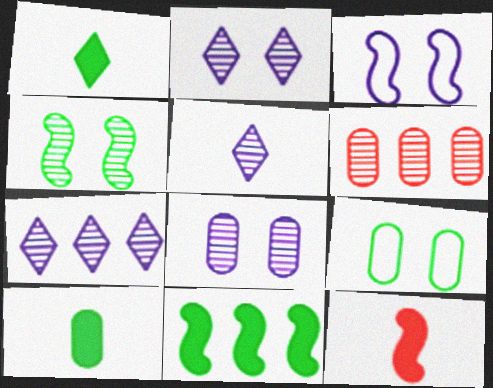[[1, 3, 6], 
[2, 5, 7], 
[4, 5, 6], 
[7, 9, 12]]